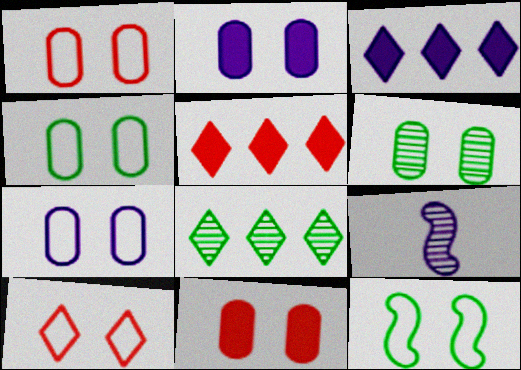[[1, 2, 6], 
[1, 4, 7], 
[3, 7, 9], 
[4, 5, 9], 
[6, 7, 11], 
[7, 10, 12]]